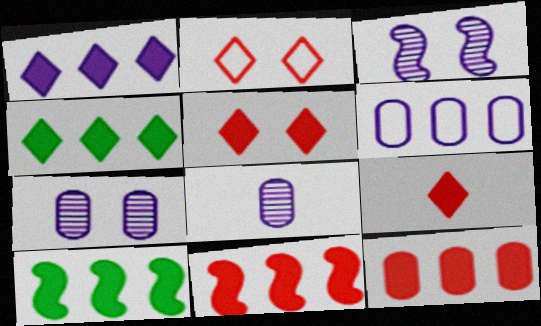[[1, 10, 12], 
[2, 8, 10]]